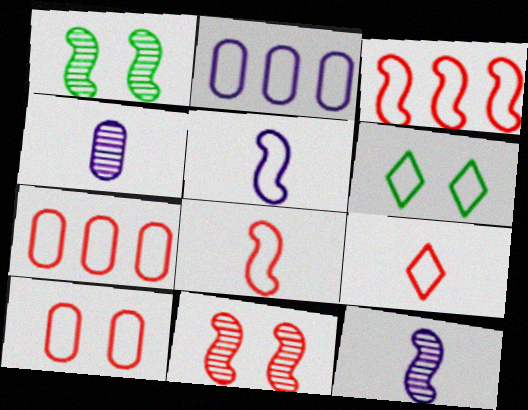[[2, 6, 8], 
[3, 9, 10], 
[5, 6, 7]]